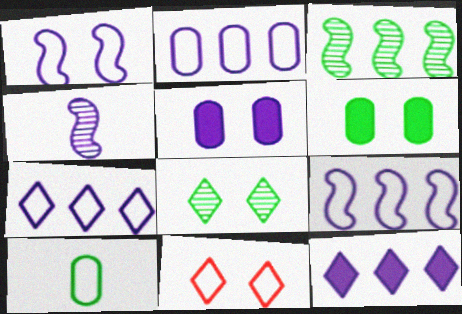[[2, 7, 9], 
[4, 5, 7], 
[9, 10, 11]]